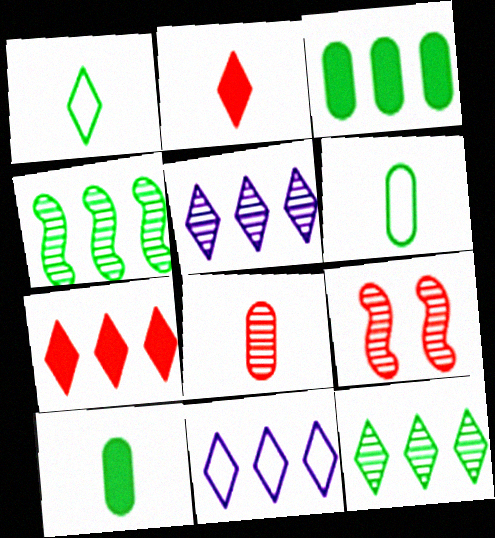[[7, 11, 12], 
[9, 10, 11]]